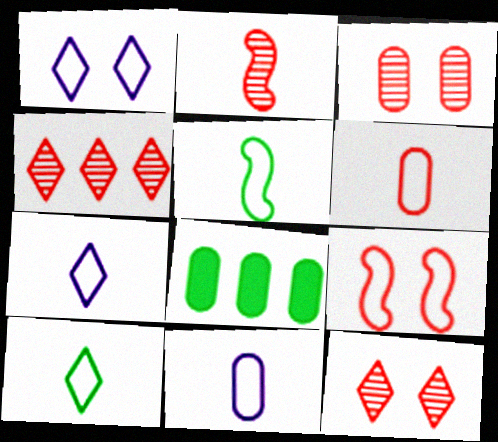[[1, 2, 8], 
[2, 3, 4], 
[3, 8, 11], 
[5, 6, 7]]